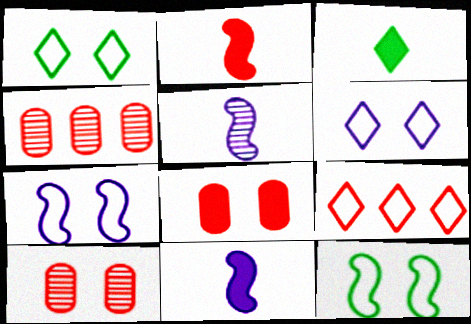[[1, 4, 11], 
[2, 9, 10], 
[3, 4, 7]]